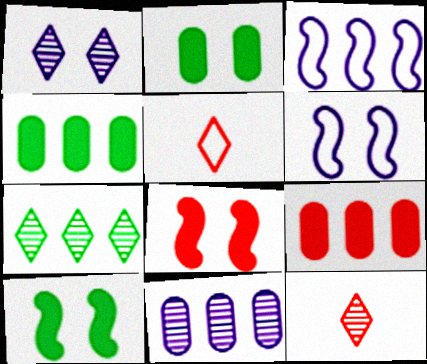[[1, 7, 12], 
[2, 3, 12], 
[3, 7, 9], 
[4, 6, 12], 
[5, 10, 11]]